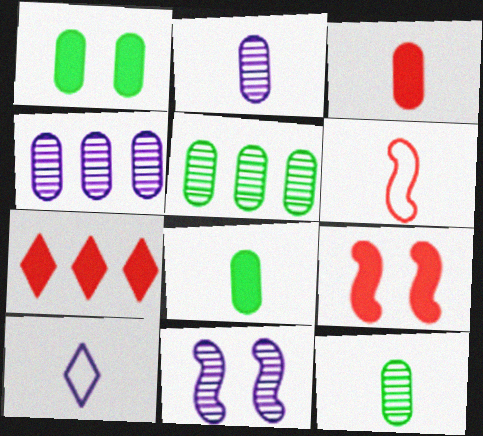[[3, 7, 9], 
[5, 9, 10]]